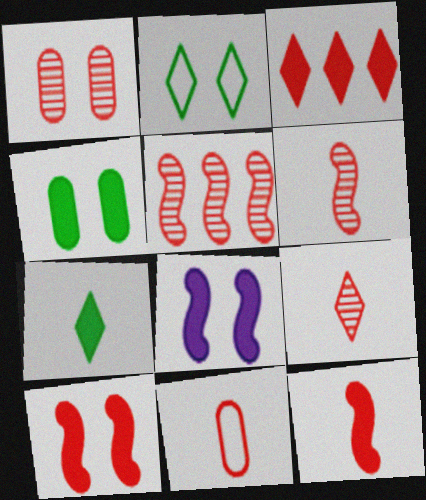[[1, 2, 8], 
[1, 5, 9], 
[9, 11, 12]]